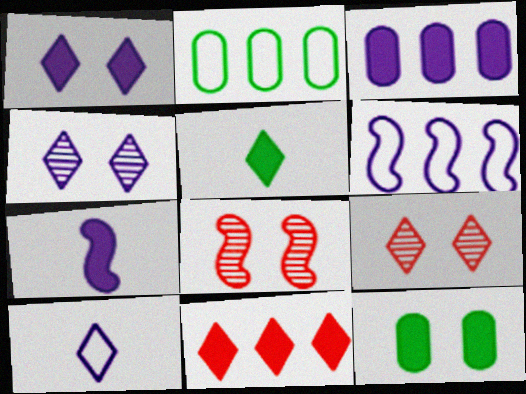[[1, 3, 7], 
[1, 5, 11], 
[2, 7, 9], 
[7, 11, 12]]